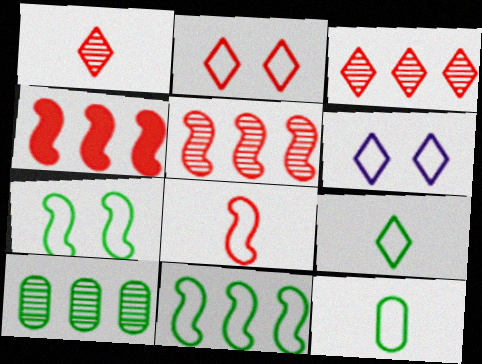[]